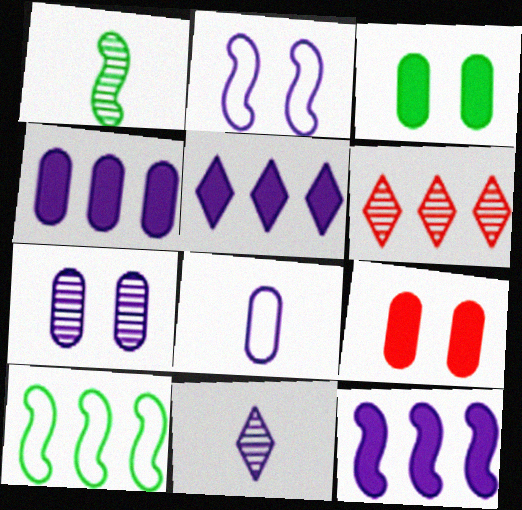[[1, 6, 7], 
[2, 4, 11], 
[4, 5, 12], 
[4, 6, 10], 
[4, 7, 8], 
[9, 10, 11]]